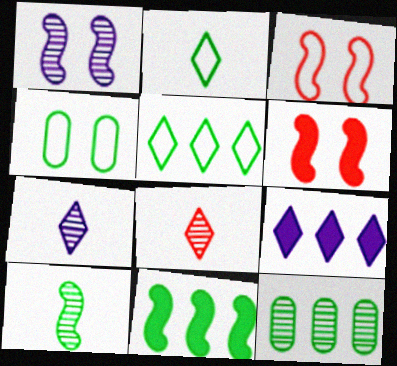[[1, 8, 12], 
[5, 11, 12]]